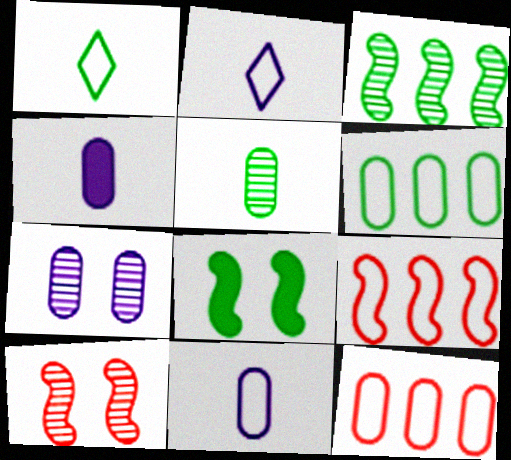[]